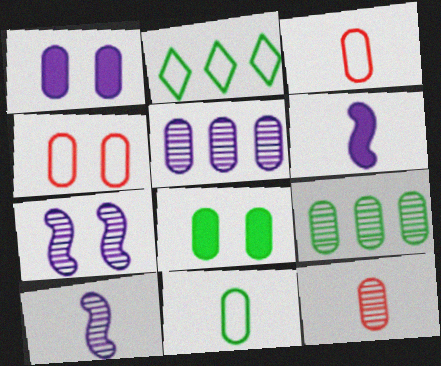[[1, 3, 9], 
[3, 5, 8], 
[8, 9, 11]]